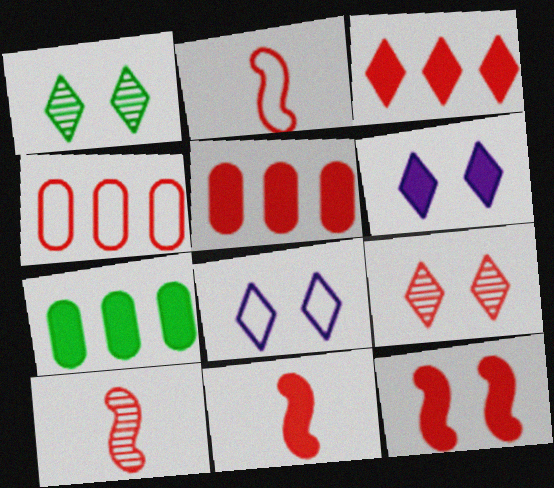[[2, 5, 9], 
[2, 10, 11], 
[4, 9, 11], 
[6, 7, 11], 
[7, 8, 10]]